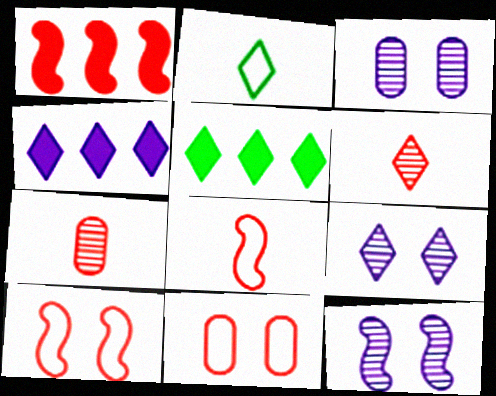[[1, 2, 3], 
[1, 6, 11], 
[3, 5, 8], 
[3, 9, 12]]